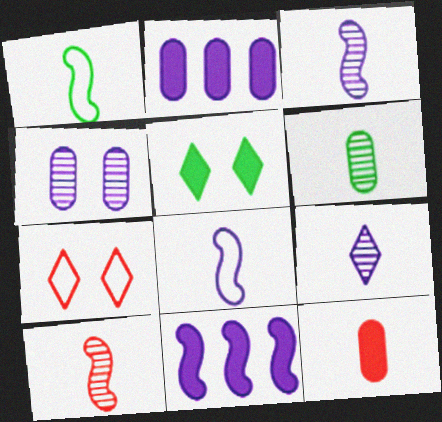[[1, 9, 12], 
[5, 11, 12], 
[6, 7, 11], 
[6, 9, 10]]